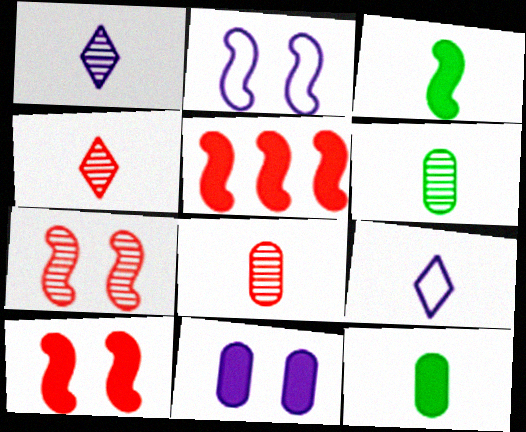[[3, 8, 9]]